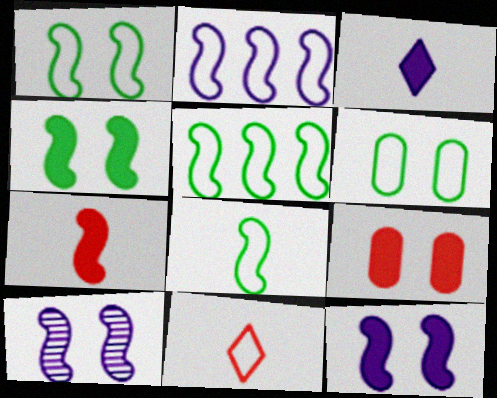[[1, 5, 8], 
[2, 6, 11], 
[5, 7, 10]]